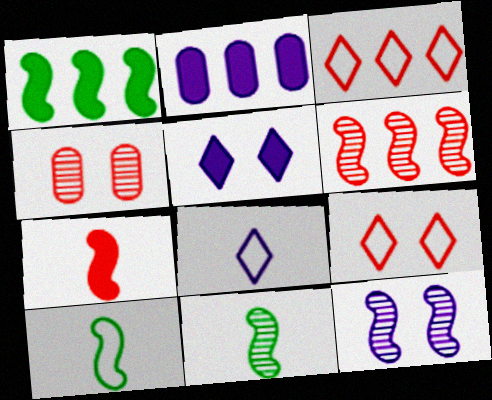[[1, 4, 8], 
[2, 8, 12], 
[2, 9, 11], 
[3, 4, 7], 
[6, 11, 12]]